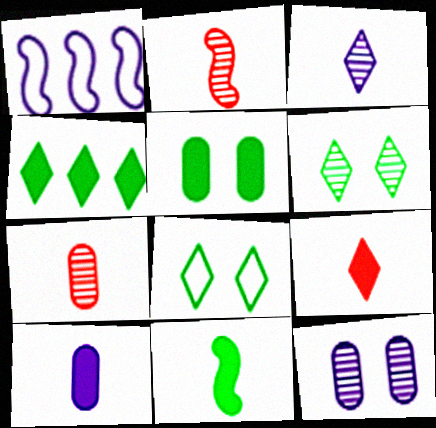[[4, 5, 11], 
[9, 10, 11]]